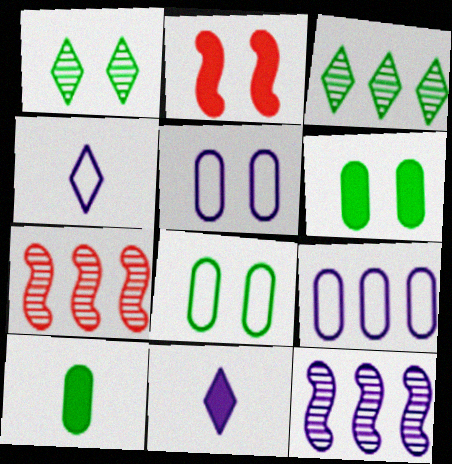[[1, 2, 5], 
[4, 6, 7], 
[5, 11, 12], 
[7, 8, 11]]